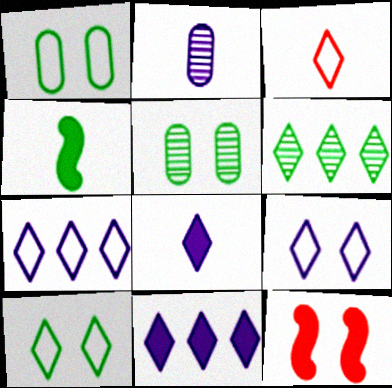[[1, 4, 6], 
[2, 3, 4], 
[3, 7, 10], 
[5, 9, 12]]